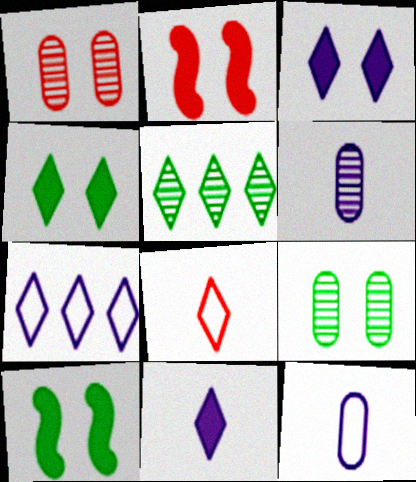[[2, 5, 12], 
[3, 5, 8]]